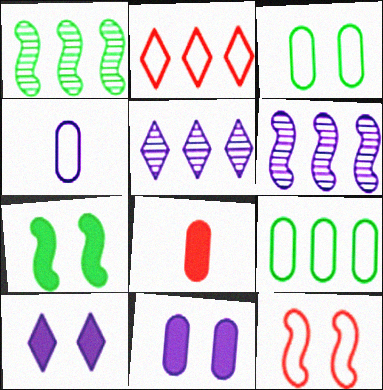[[4, 6, 10]]